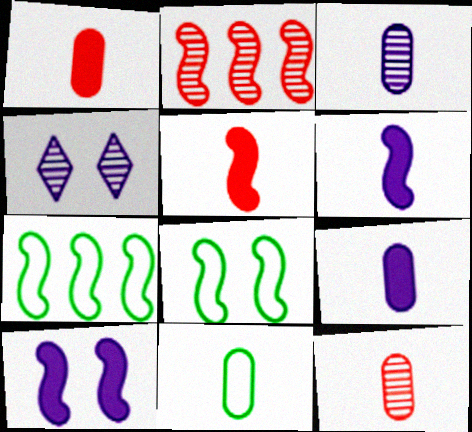[[1, 3, 11], 
[1, 4, 7], 
[2, 6, 8], 
[9, 11, 12]]